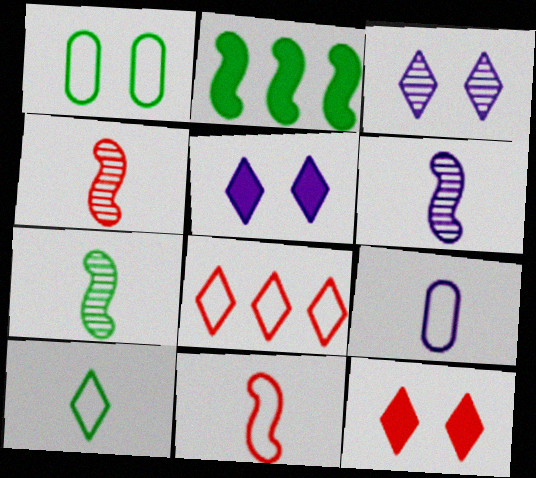[[4, 6, 7], 
[9, 10, 11]]